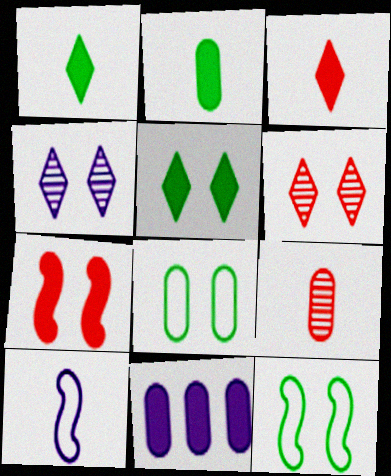[[1, 7, 11], 
[1, 9, 10], 
[4, 7, 8], 
[4, 10, 11], 
[8, 9, 11]]